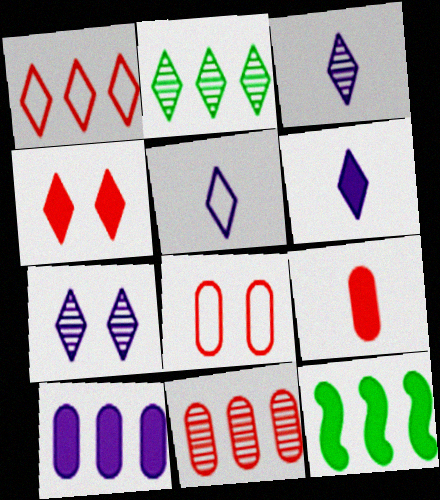[[2, 4, 5], 
[3, 5, 6], 
[3, 8, 12], 
[8, 9, 11]]